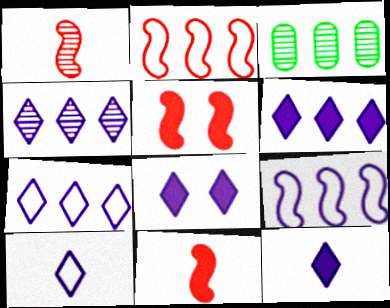[[1, 2, 5], 
[2, 3, 6], 
[3, 5, 10], 
[4, 6, 7], 
[4, 8, 10], 
[6, 8, 12]]